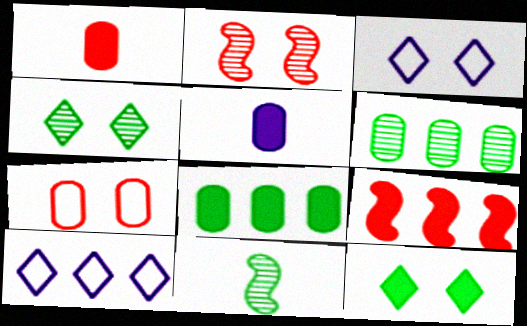[[4, 6, 11], 
[5, 6, 7], 
[5, 9, 12], 
[6, 9, 10]]